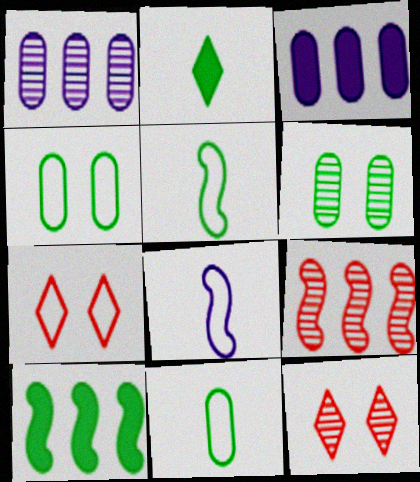[[3, 5, 12]]